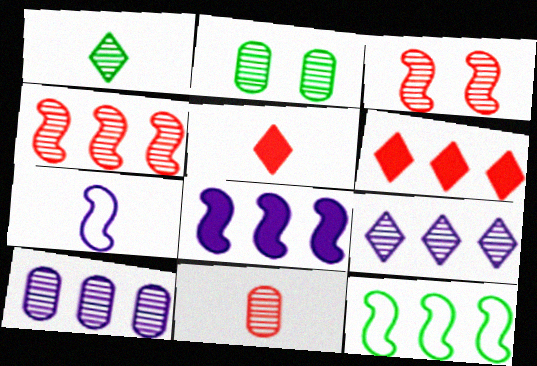[[1, 3, 10], 
[2, 6, 7], 
[2, 10, 11], 
[4, 8, 12], 
[6, 10, 12]]